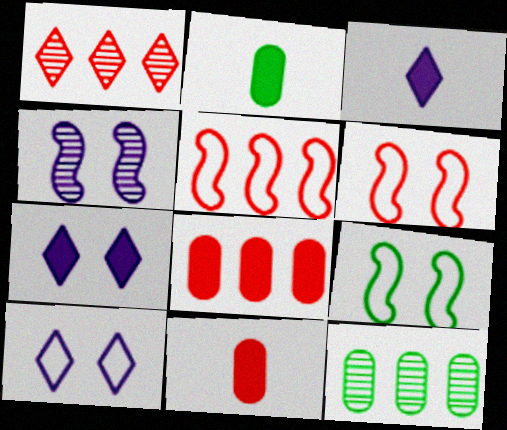[[1, 5, 8], 
[1, 6, 11], 
[3, 6, 12]]